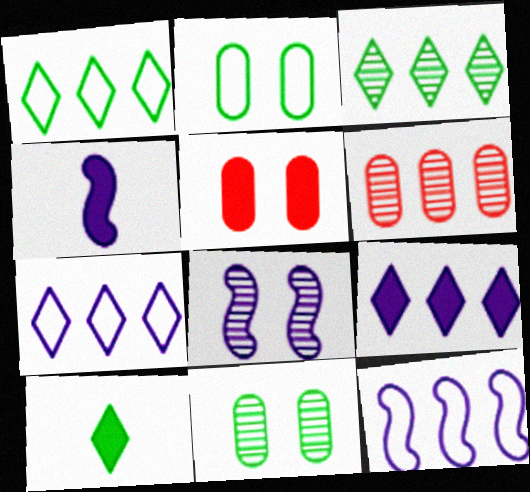[[4, 8, 12]]